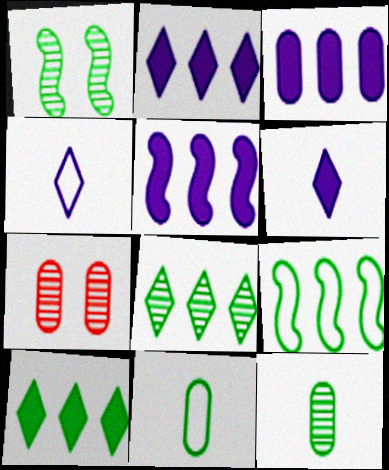[[1, 8, 12], 
[1, 10, 11], 
[2, 3, 5], 
[3, 7, 11], 
[6, 7, 9]]